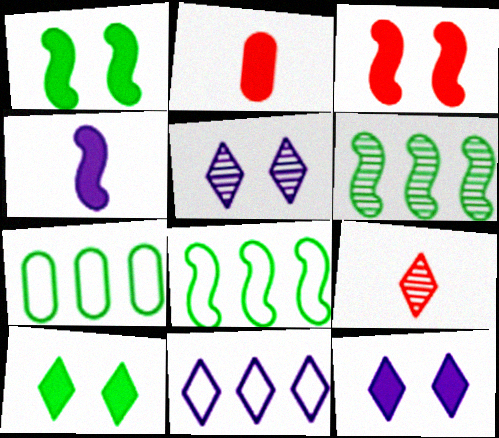[[2, 5, 8], 
[9, 10, 11]]